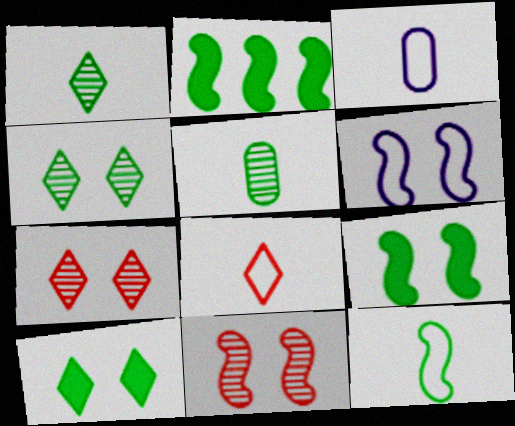[[2, 3, 7], 
[3, 8, 12], 
[6, 9, 11]]